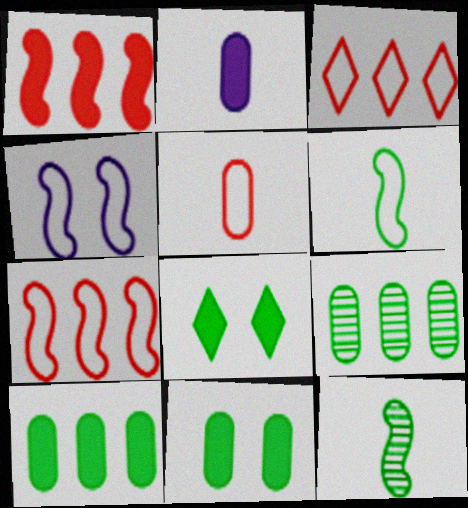[[1, 2, 8], 
[1, 4, 12], 
[4, 6, 7], 
[6, 8, 9]]